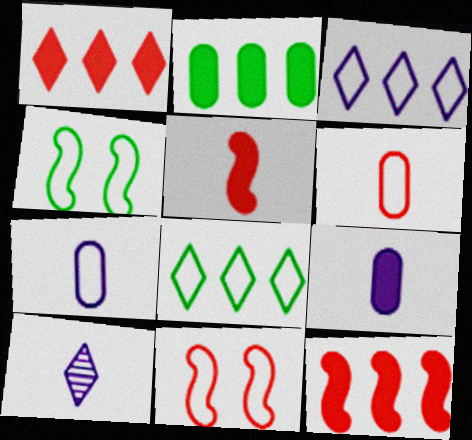[[2, 10, 11], 
[3, 4, 6], 
[7, 8, 11]]